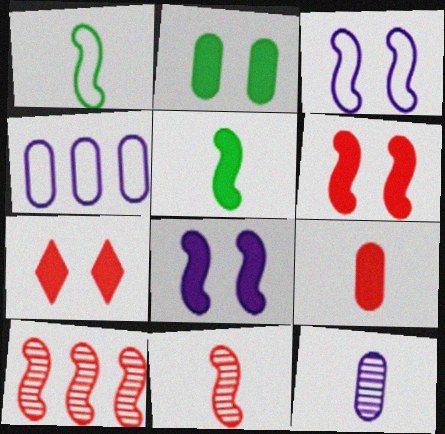[[1, 8, 10], 
[2, 7, 8], 
[3, 5, 10]]